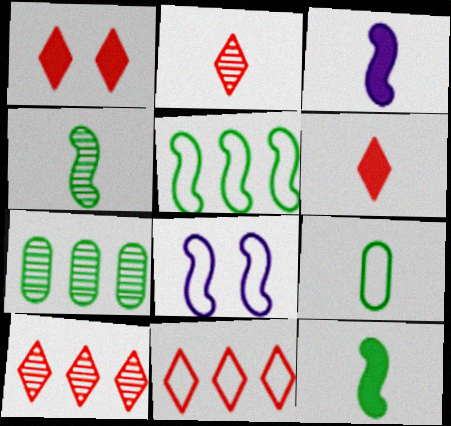[[1, 2, 11], 
[2, 3, 9], 
[6, 7, 8], 
[8, 9, 11]]